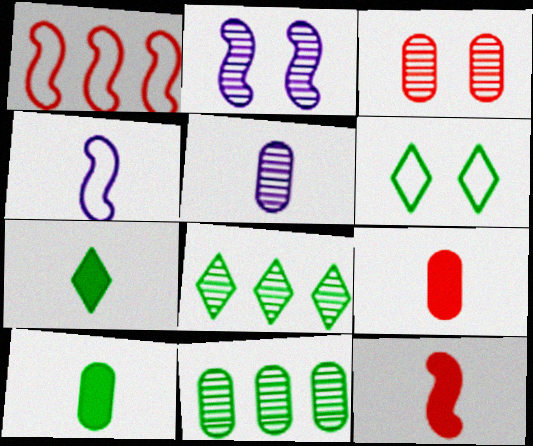[[3, 5, 11], 
[6, 7, 8]]